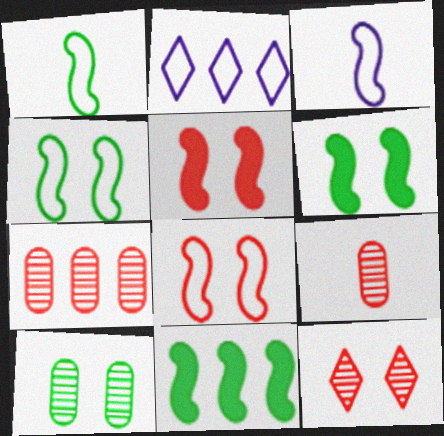[[2, 6, 9], 
[2, 7, 11]]